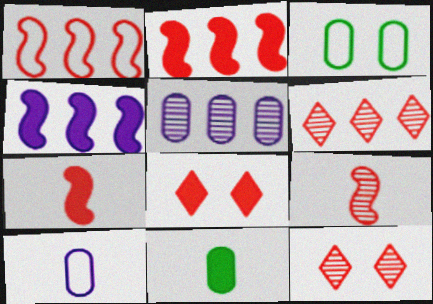[[4, 8, 11]]